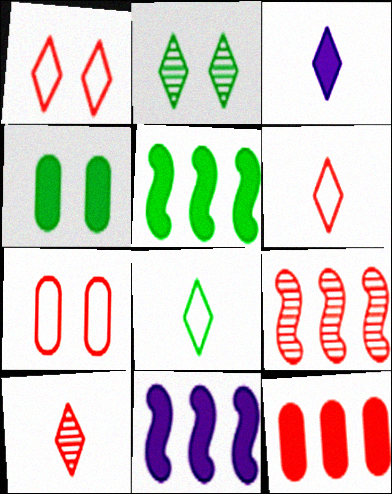[[3, 8, 10]]